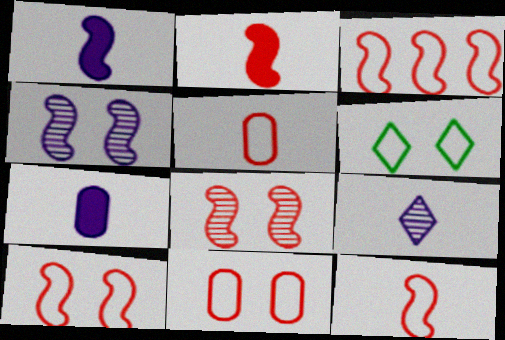[[2, 3, 8], 
[3, 10, 12]]